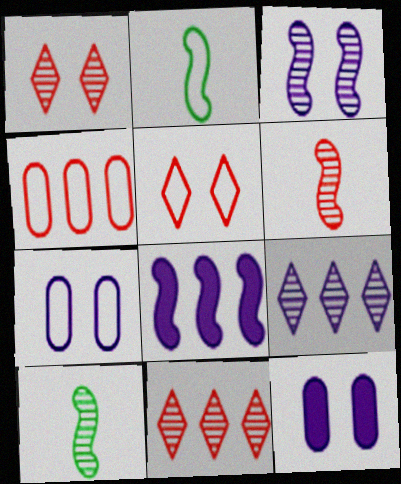[[2, 11, 12]]